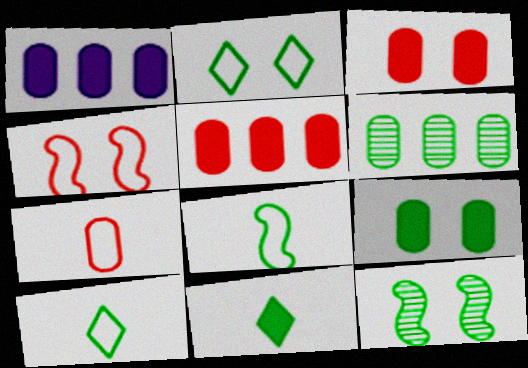[[2, 9, 12]]